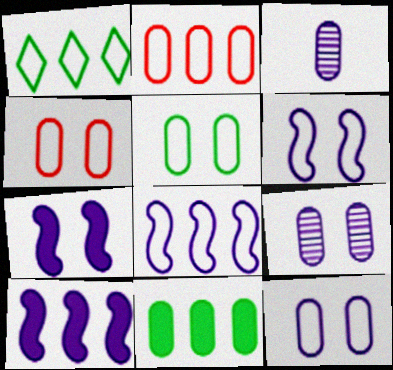[[1, 2, 8], 
[3, 4, 11], 
[4, 5, 12]]